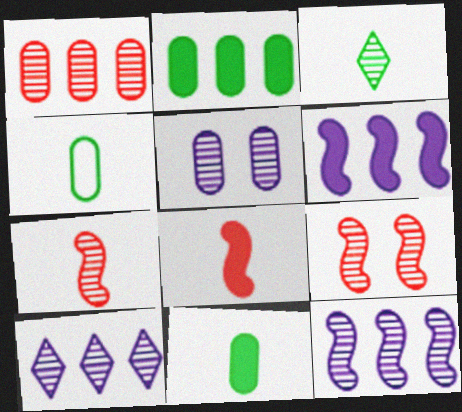[]